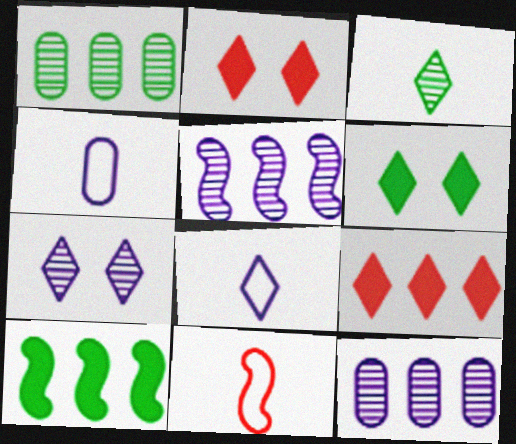[[6, 11, 12]]